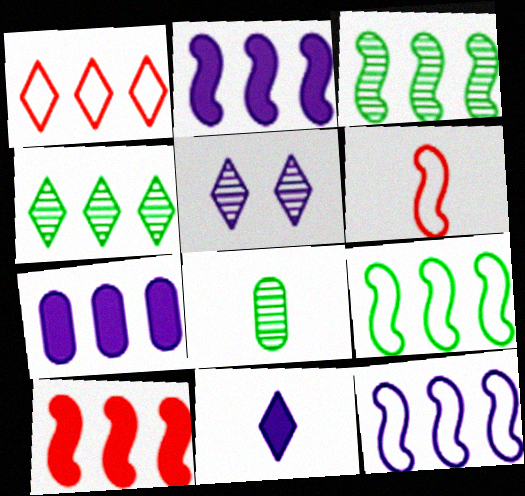[[1, 3, 7], 
[3, 10, 12], 
[6, 8, 11]]